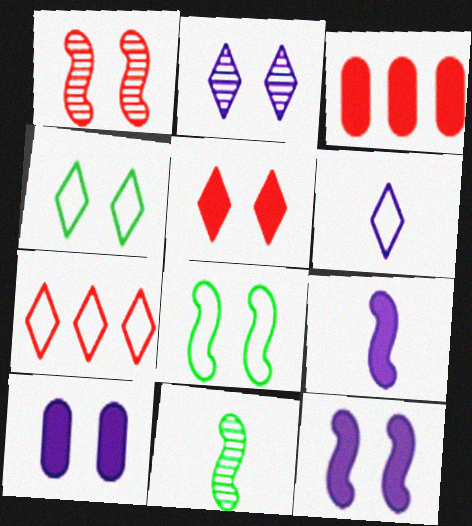[[1, 4, 10], 
[1, 8, 12], 
[2, 4, 5], 
[4, 6, 7], 
[7, 10, 11]]